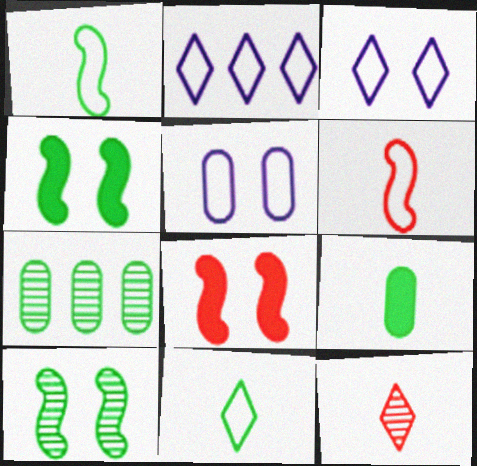[[4, 7, 11]]